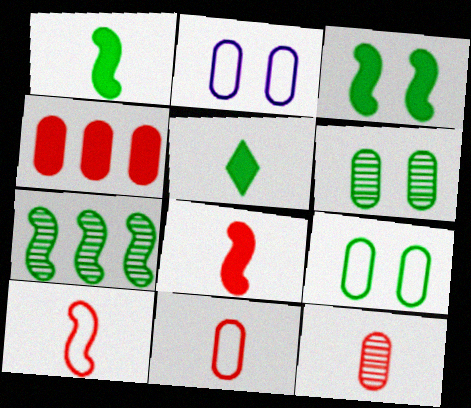[[5, 7, 9]]